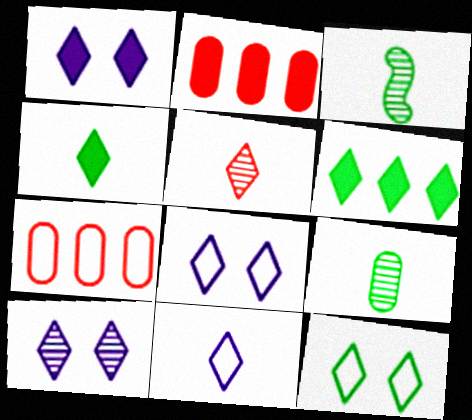[[1, 3, 7], 
[1, 8, 10], 
[2, 3, 8], 
[4, 5, 11], 
[5, 6, 8]]